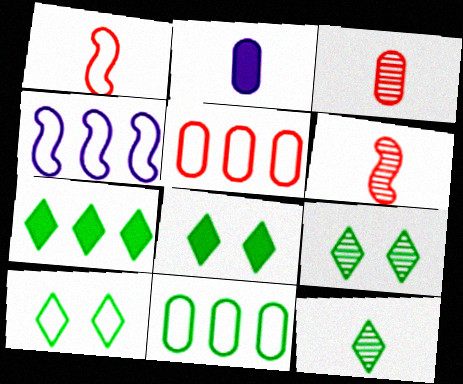[[1, 2, 12], 
[3, 4, 8], 
[7, 10, 12], 
[8, 9, 10]]